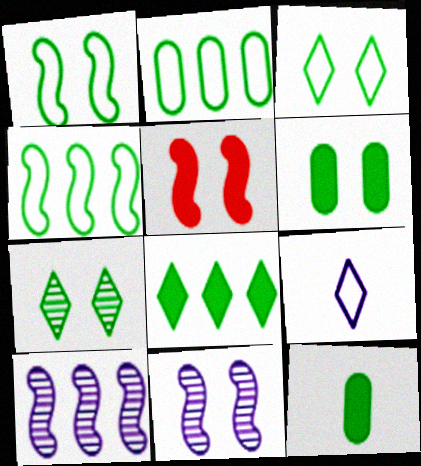[[1, 5, 11], 
[1, 6, 7], 
[4, 7, 12]]